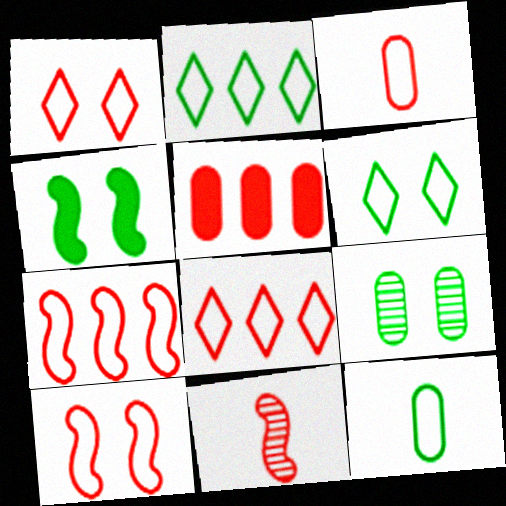[[1, 3, 7], 
[1, 5, 11], 
[3, 8, 10], 
[4, 6, 9]]